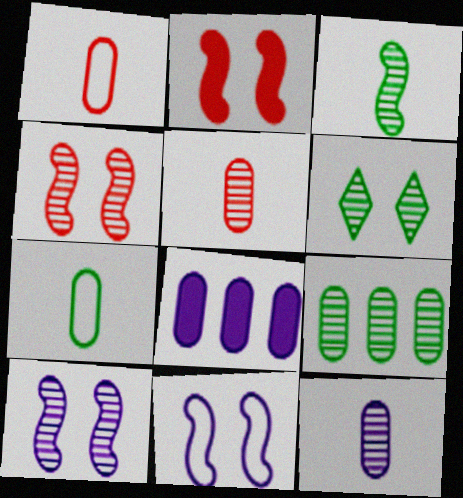[[3, 6, 9]]